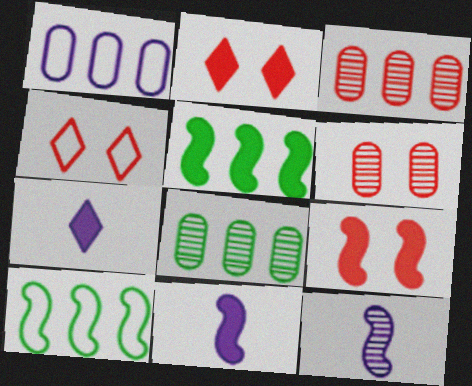[[4, 6, 9], 
[4, 8, 11], 
[5, 9, 11], 
[6, 7, 10], 
[9, 10, 12]]